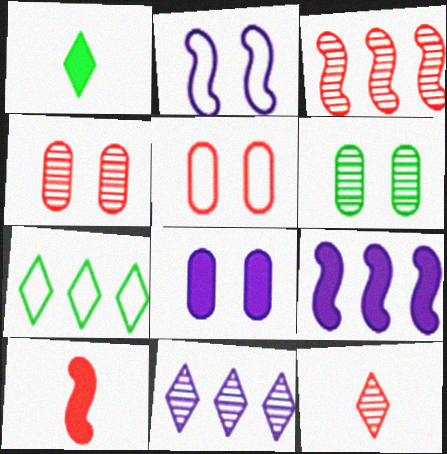[[3, 4, 12], 
[5, 6, 8]]